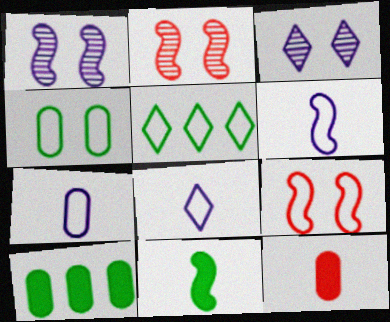[[1, 5, 12], 
[2, 8, 10], 
[5, 7, 9], 
[6, 7, 8]]